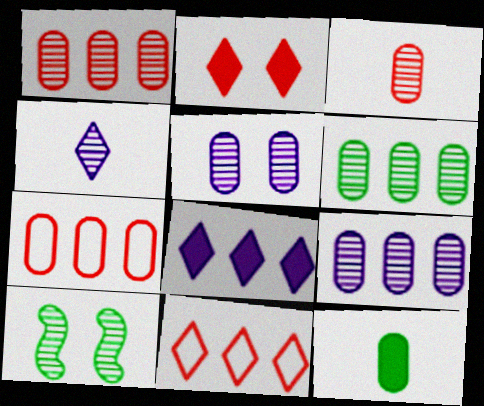[[1, 4, 10], 
[1, 6, 9], 
[3, 5, 6], 
[5, 7, 12]]